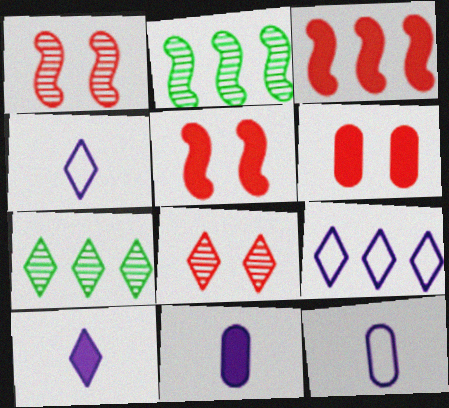[[2, 4, 6], 
[5, 7, 12]]